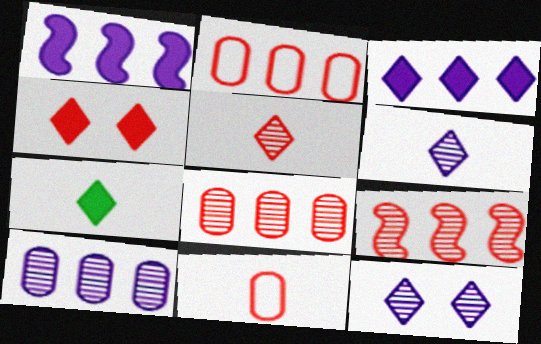[[3, 4, 7], 
[4, 9, 11]]